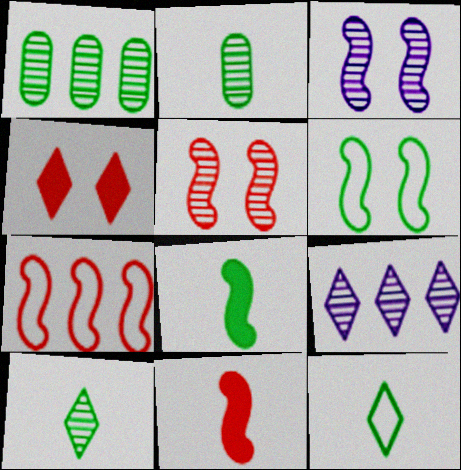[[2, 5, 9], 
[2, 8, 12], 
[3, 7, 8], 
[4, 9, 12], 
[5, 7, 11]]